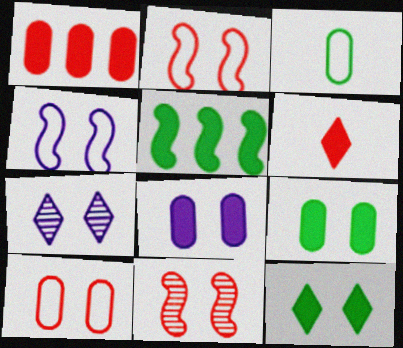[[2, 7, 9], 
[4, 7, 8], 
[5, 6, 8]]